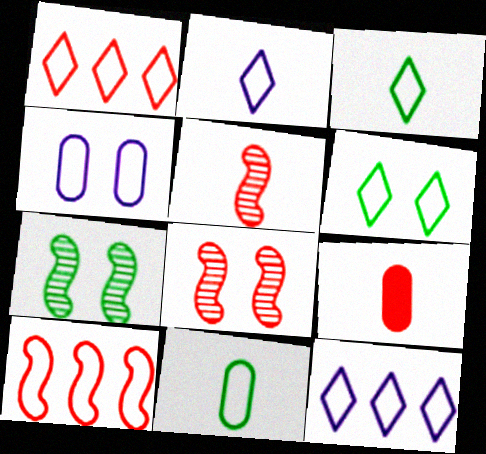[[1, 2, 6], 
[1, 8, 9], 
[3, 4, 10], 
[7, 9, 12]]